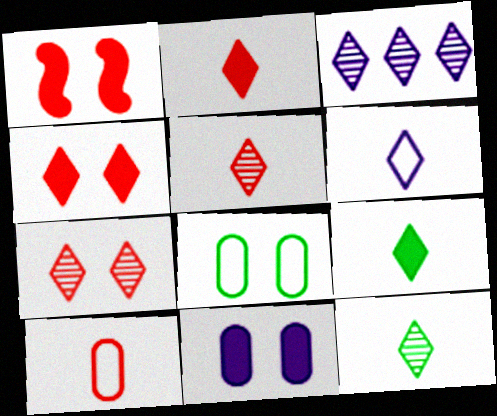[[2, 6, 12], 
[3, 7, 12], 
[5, 6, 9]]